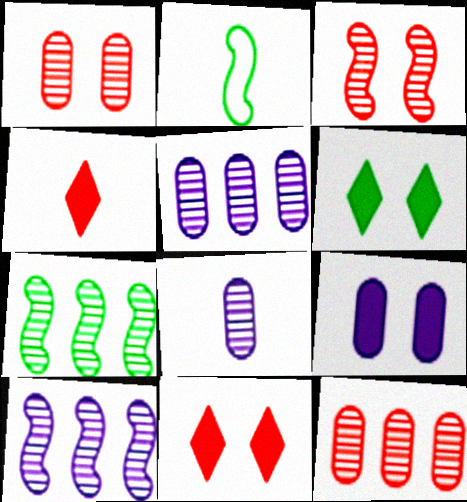[[2, 4, 8], 
[2, 5, 11]]